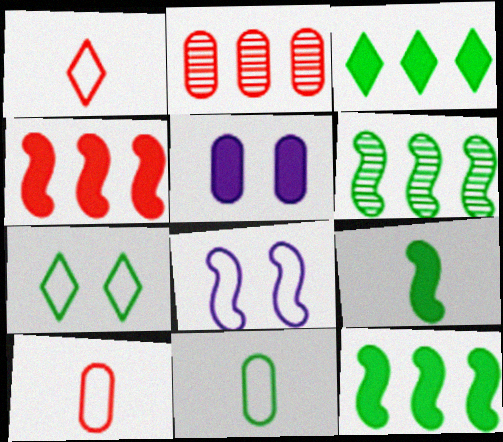[[1, 5, 6], 
[2, 5, 11]]